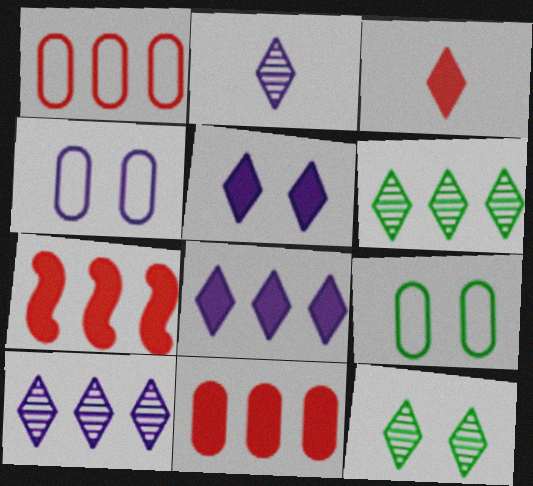[[2, 7, 9]]